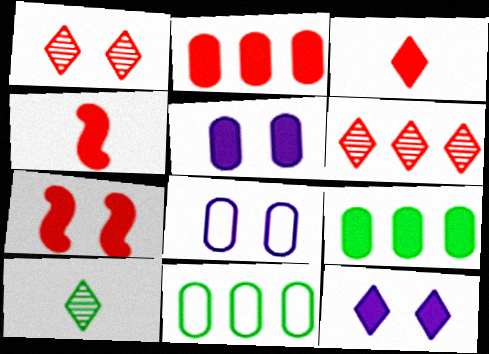[[2, 3, 7], 
[4, 9, 12]]